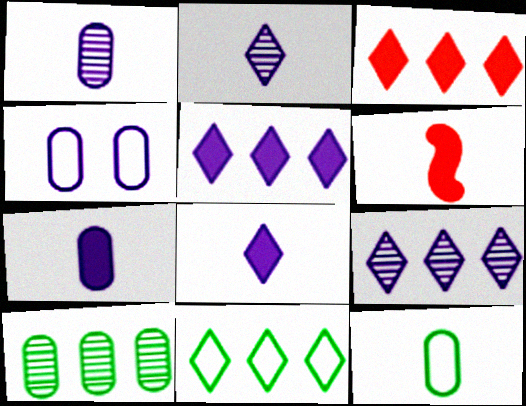[[2, 6, 12], 
[3, 9, 11]]